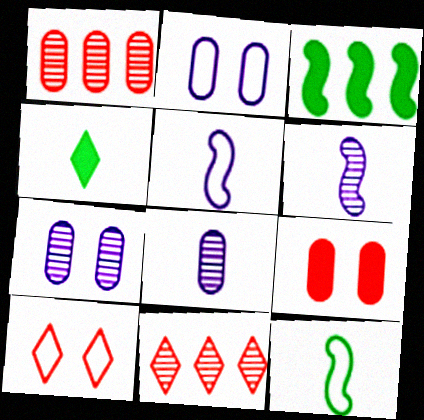[[3, 8, 10]]